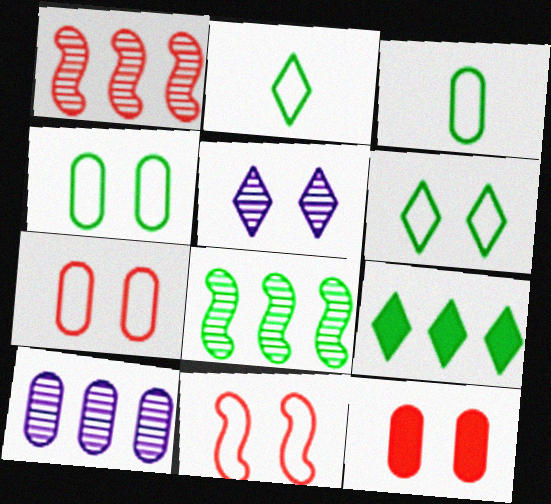[[3, 10, 12]]